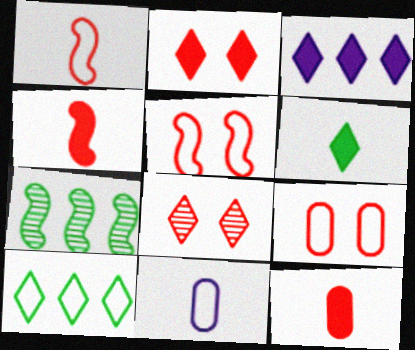[[2, 3, 6], 
[2, 7, 11], 
[5, 10, 11]]